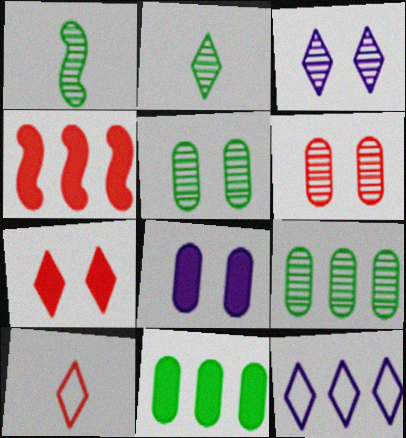[[2, 7, 12], 
[4, 6, 10], 
[4, 9, 12]]